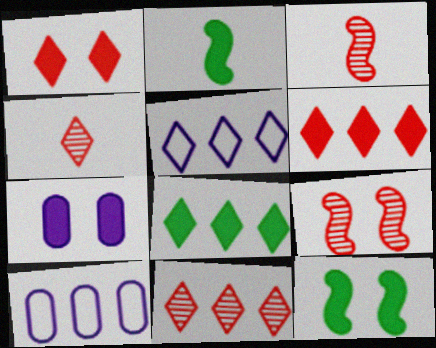[[1, 7, 12], 
[2, 6, 7], 
[4, 10, 12], 
[5, 8, 11]]